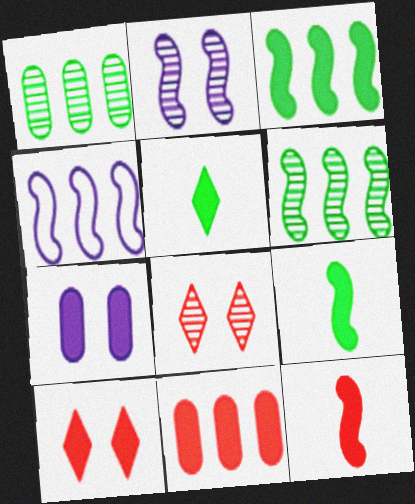[[10, 11, 12]]